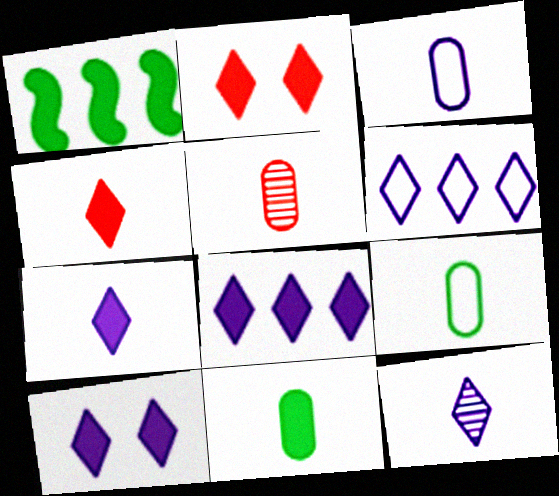[[3, 5, 11], 
[6, 10, 12], 
[7, 8, 10]]